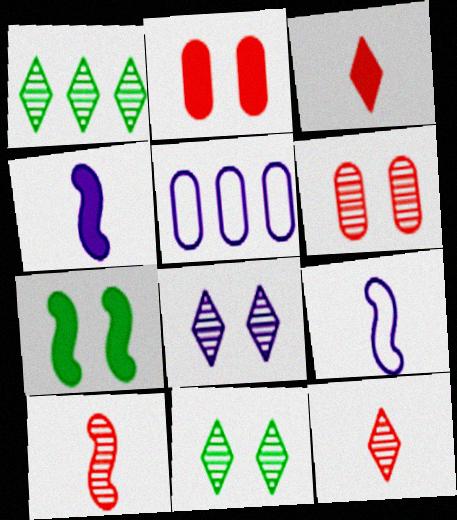[[1, 2, 9], 
[1, 8, 12], 
[4, 5, 8], 
[5, 7, 12]]